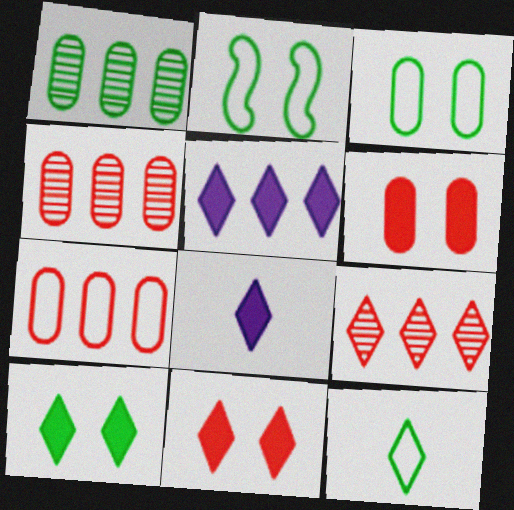[[2, 4, 8]]